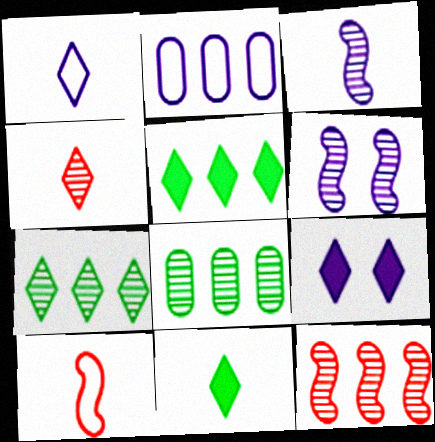[[1, 4, 11], 
[2, 3, 9], 
[2, 5, 12], 
[4, 6, 8], 
[8, 9, 10]]